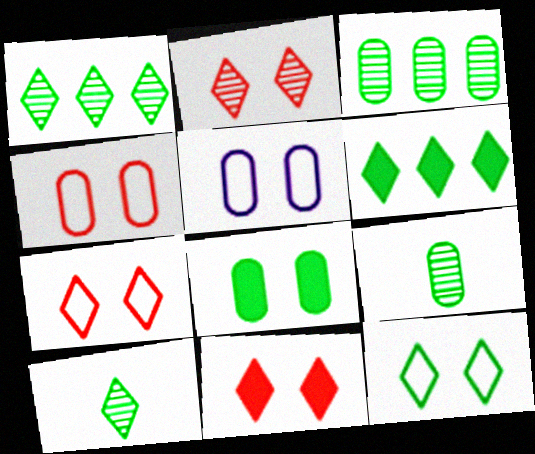[[2, 7, 11], 
[6, 10, 12]]